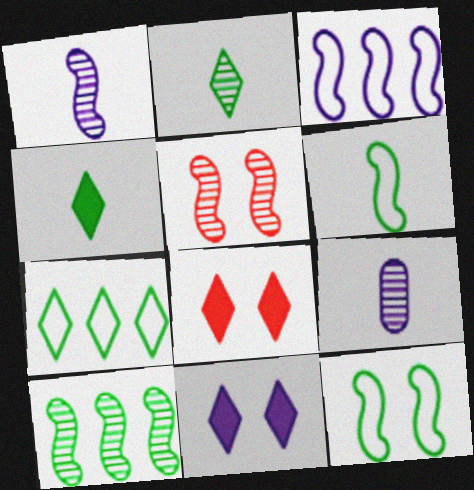[[1, 5, 10], 
[3, 9, 11]]